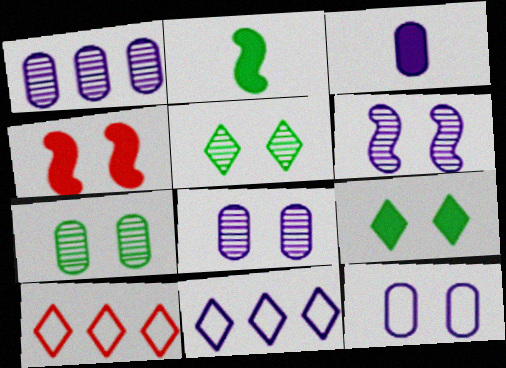[[1, 3, 12], 
[2, 8, 10], 
[3, 6, 11], 
[4, 5, 12]]